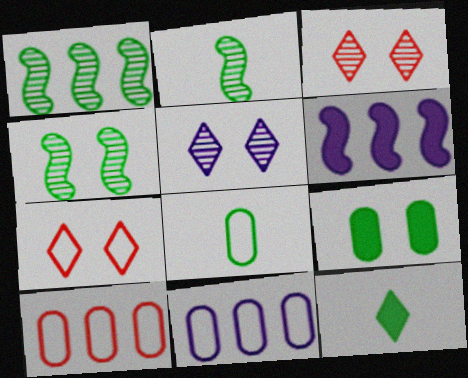[[1, 2, 4], 
[2, 8, 12], 
[3, 6, 8]]